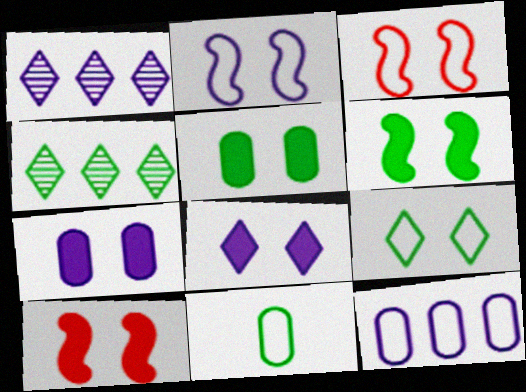[[1, 10, 11], 
[4, 6, 11], 
[5, 8, 10]]